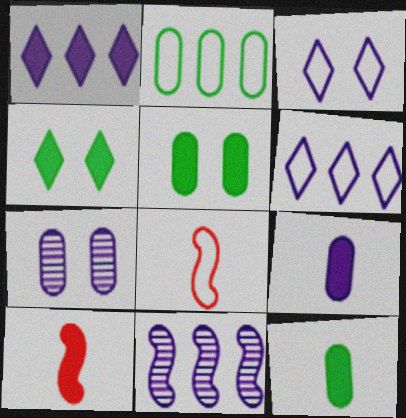[[1, 5, 10], 
[2, 3, 8], 
[3, 9, 11]]